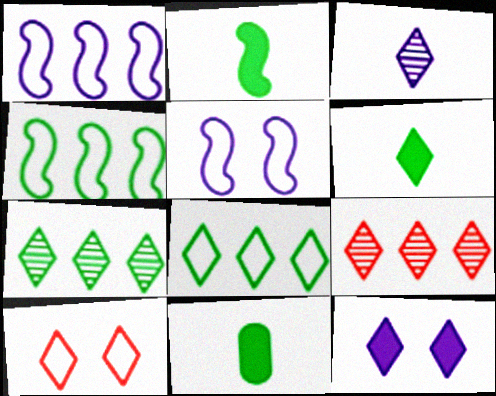[[2, 6, 11], 
[5, 9, 11]]